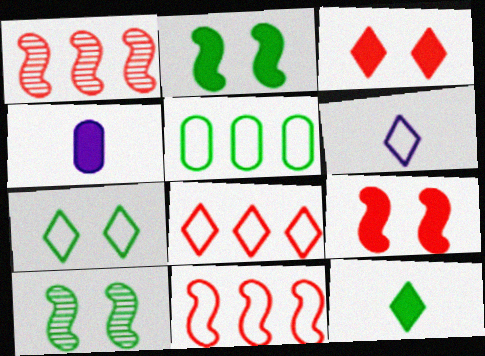[[1, 4, 7], 
[4, 8, 10], 
[5, 10, 12], 
[6, 7, 8]]